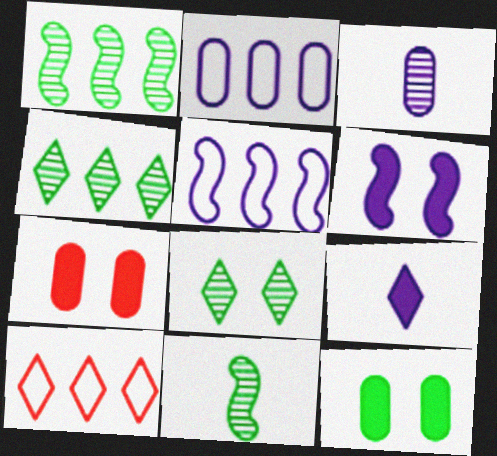[[8, 9, 10]]